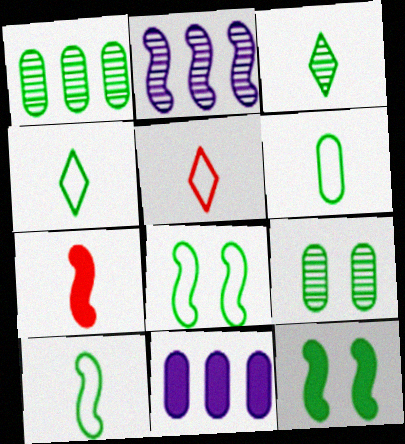[[1, 4, 12], 
[2, 7, 8], 
[4, 6, 10]]